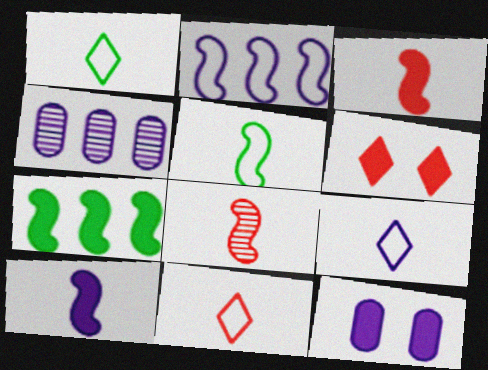[[1, 9, 11], 
[4, 5, 6], 
[5, 8, 10]]